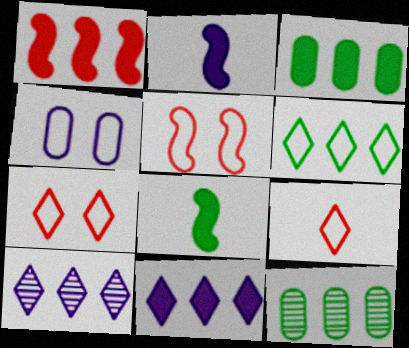[[1, 3, 11], 
[2, 4, 10], 
[2, 7, 12]]